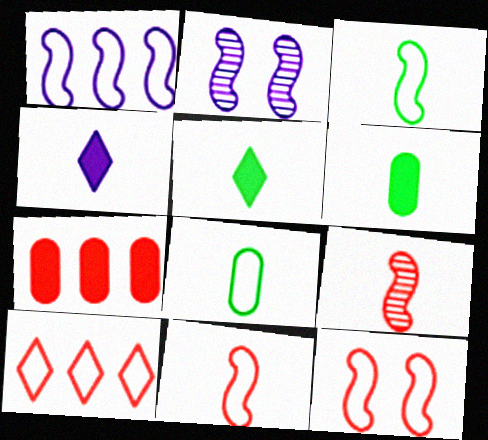[[1, 3, 12], 
[2, 6, 10], 
[4, 8, 9]]